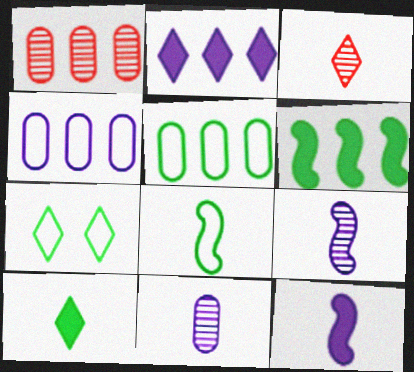[[1, 7, 12], 
[2, 3, 7], 
[5, 7, 8]]